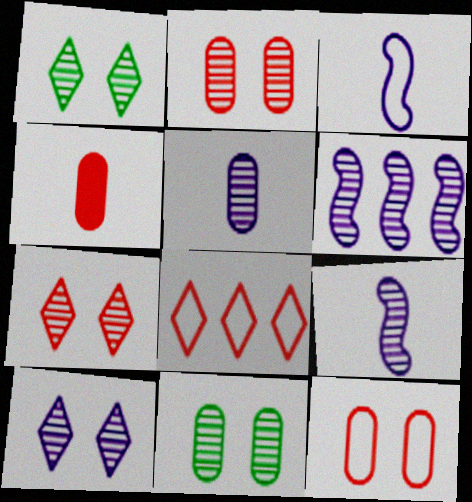[[1, 7, 10], 
[5, 6, 10]]